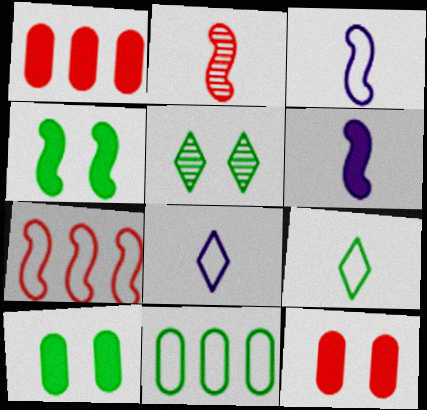[[1, 3, 5]]